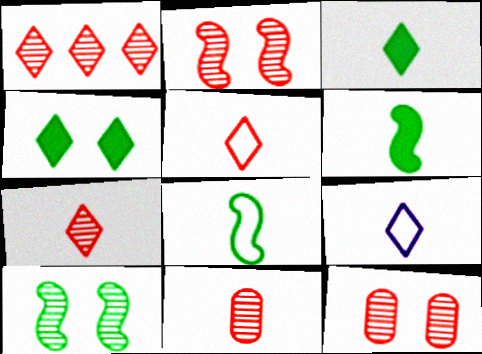[[1, 2, 11], 
[1, 4, 9], 
[3, 7, 9], 
[6, 9, 11]]